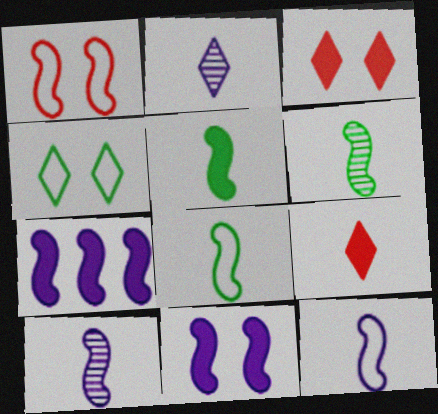[[1, 6, 7], 
[5, 6, 8]]